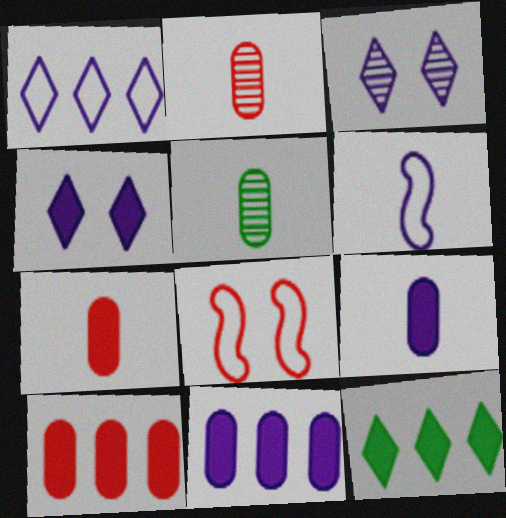[[3, 6, 11]]